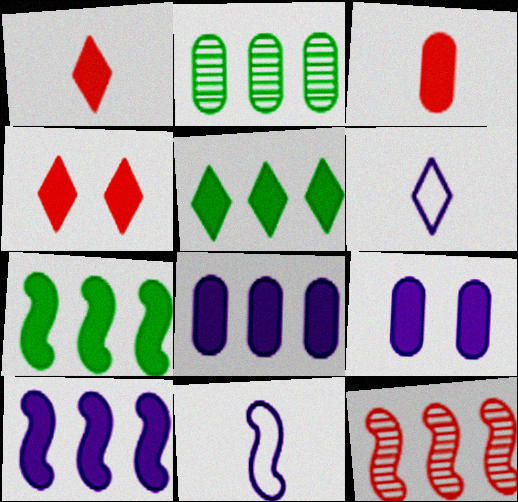[[1, 7, 9], 
[2, 4, 11]]